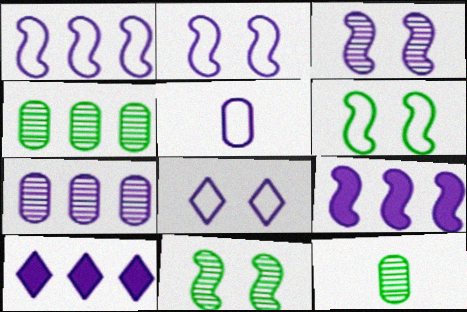[[1, 5, 8], 
[1, 7, 10], 
[3, 5, 10]]